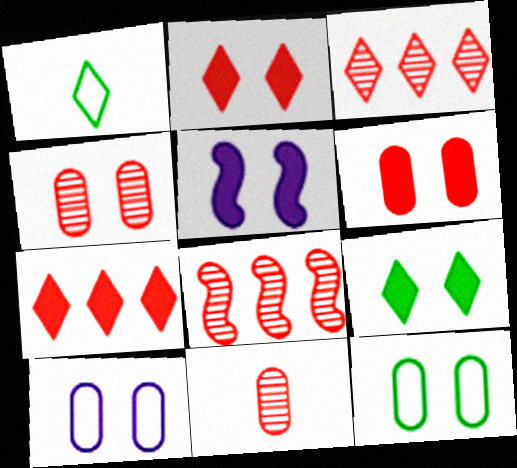[[5, 6, 9]]